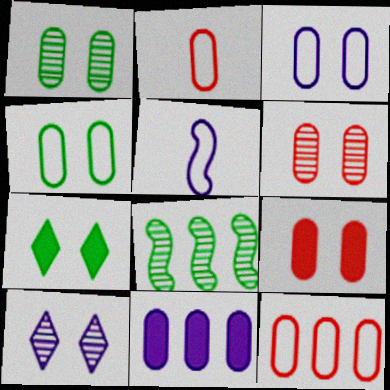[[1, 2, 11], 
[1, 3, 9], 
[5, 10, 11]]